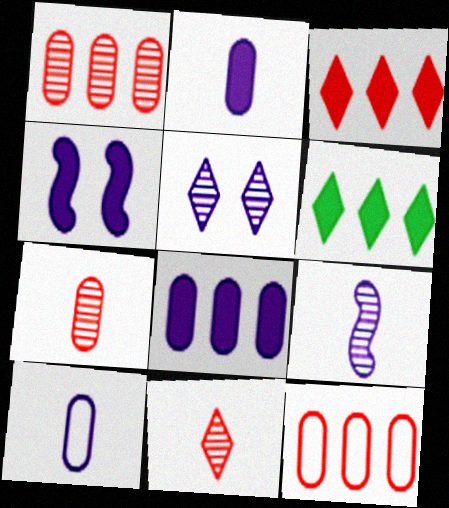[]